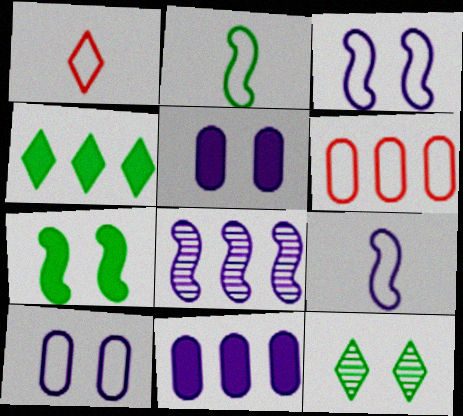[[4, 6, 8]]